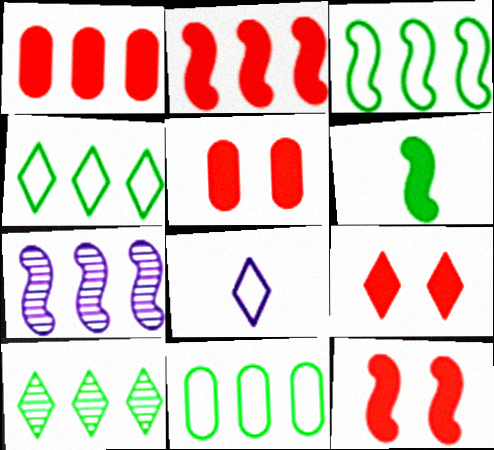[[1, 4, 7], 
[2, 3, 7], 
[3, 4, 11], 
[5, 9, 12], 
[8, 9, 10]]